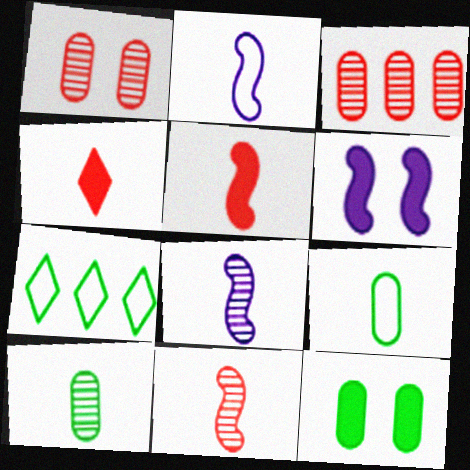[[2, 4, 10], 
[4, 8, 9]]